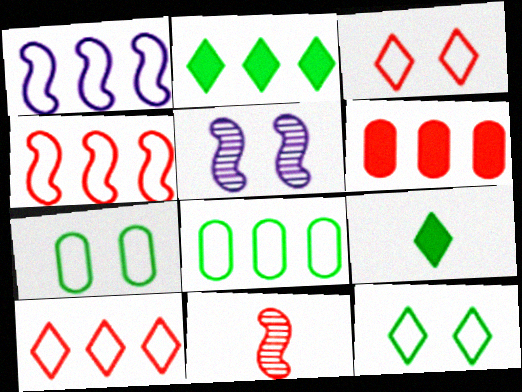[[1, 8, 10], 
[3, 6, 11]]